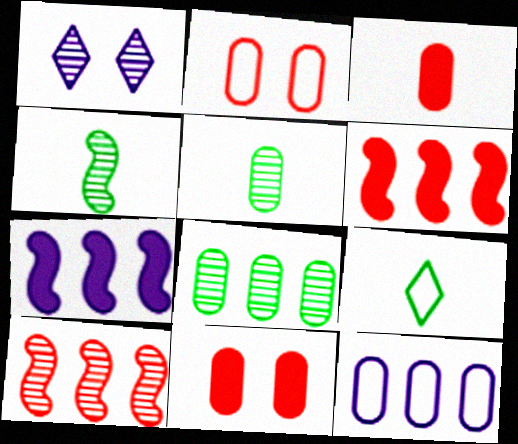[[1, 5, 10], 
[5, 11, 12]]